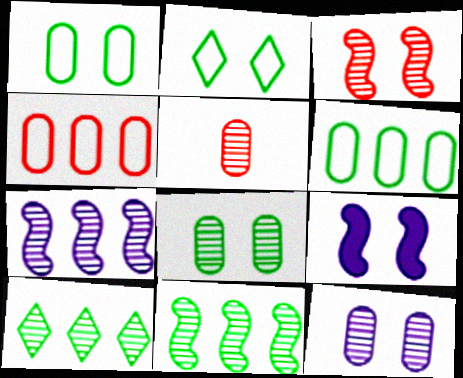[]